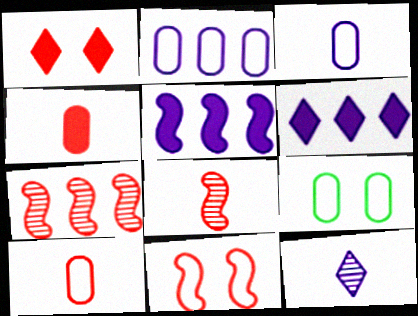[[1, 7, 10], 
[2, 9, 10], 
[6, 8, 9]]